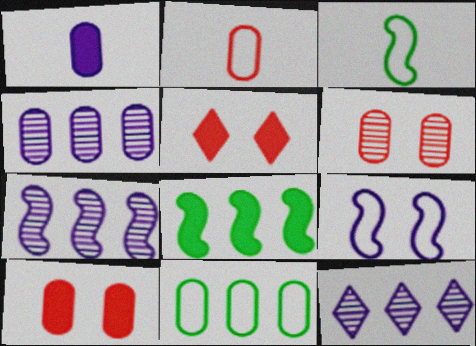[[1, 5, 8], 
[1, 6, 11], 
[1, 9, 12], 
[3, 4, 5], 
[3, 10, 12], 
[4, 7, 12]]